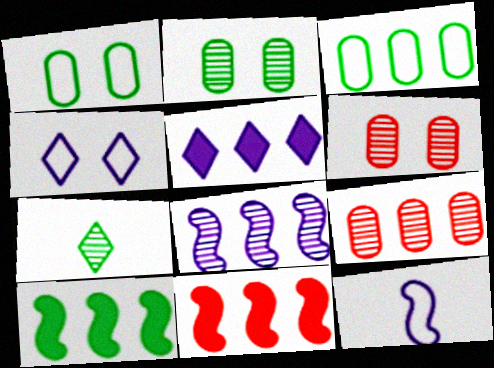[[1, 7, 10], 
[6, 7, 8]]